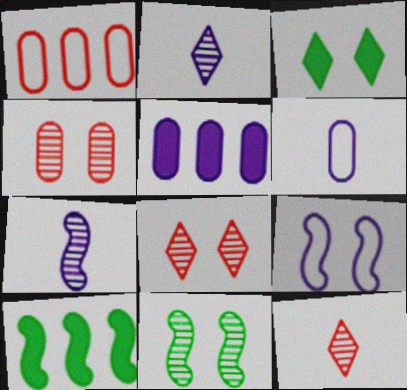[[1, 3, 7], 
[2, 5, 9], 
[3, 4, 9], 
[6, 8, 10]]